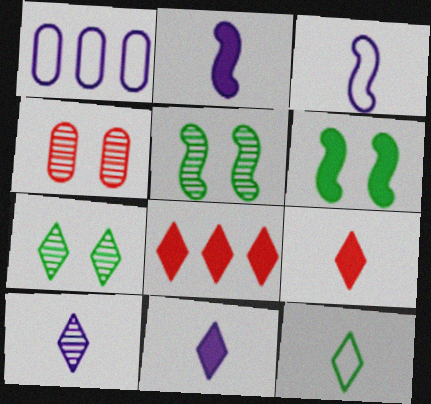[[1, 5, 9], 
[9, 10, 12]]